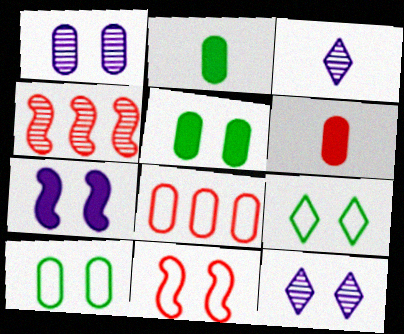[[1, 2, 8], 
[5, 11, 12]]